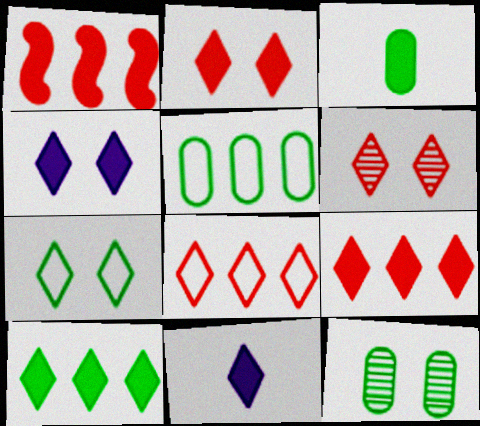[[1, 3, 4], 
[2, 10, 11], 
[3, 5, 12], 
[4, 6, 7]]